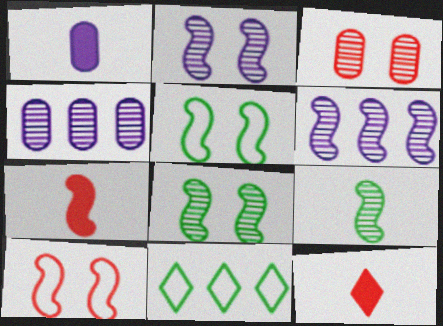[[4, 5, 12], 
[5, 6, 7]]